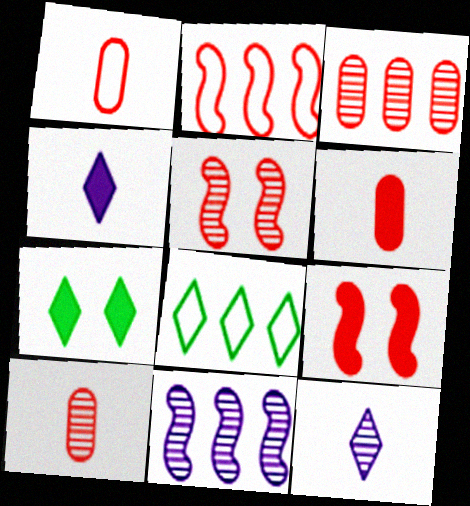[[1, 6, 10], 
[1, 7, 11]]